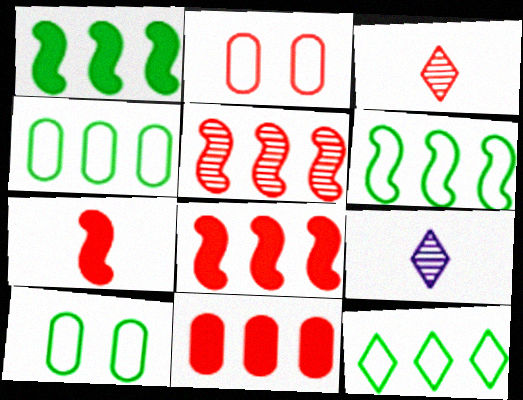[[1, 2, 9], 
[2, 3, 8], 
[4, 6, 12], 
[8, 9, 10]]